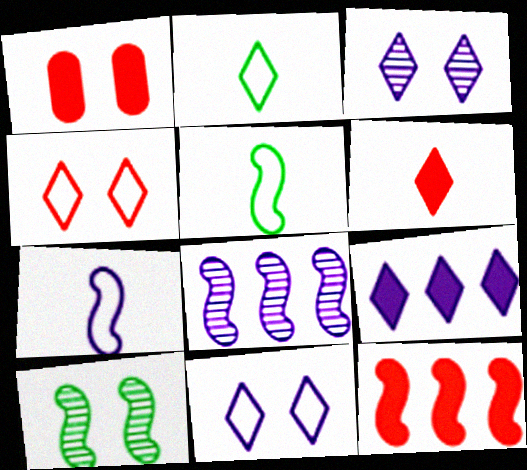[[1, 2, 8], 
[1, 6, 12], 
[1, 10, 11], 
[7, 10, 12]]